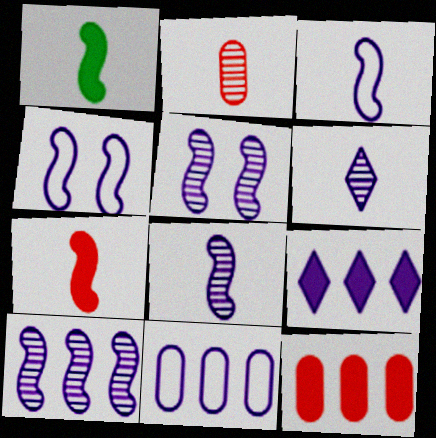[[5, 8, 10], 
[9, 10, 11]]